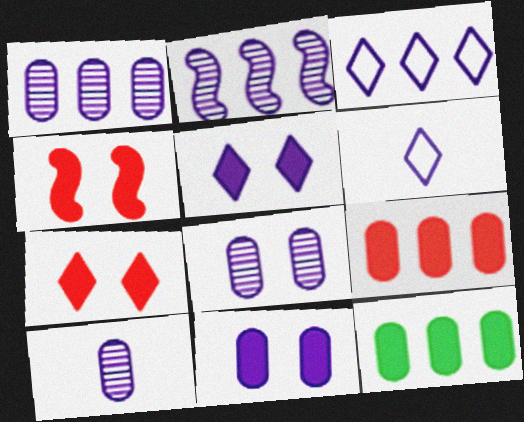[[1, 8, 10], 
[2, 6, 11]]